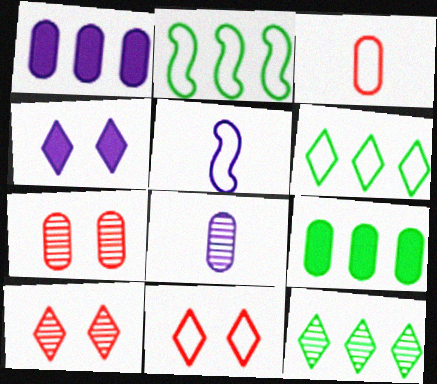[[2, 9, 12], 
[5, 9, 10]]